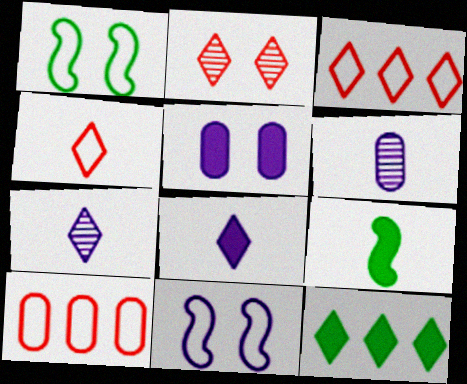[[1, 2, 5], 
[4, 6, 9]]